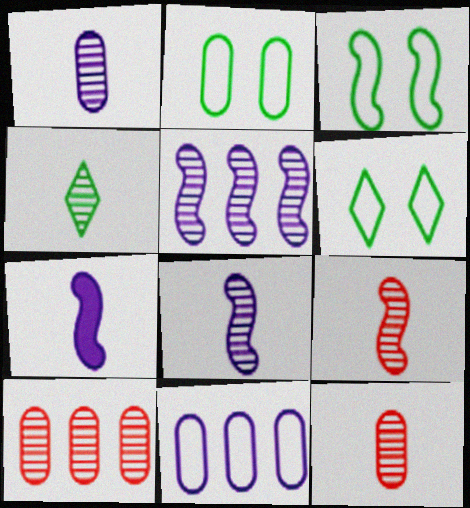[[1, 4, 9], 
[2, 3, 6], 
[4, 8, 12], 
[6, 7, 10]]